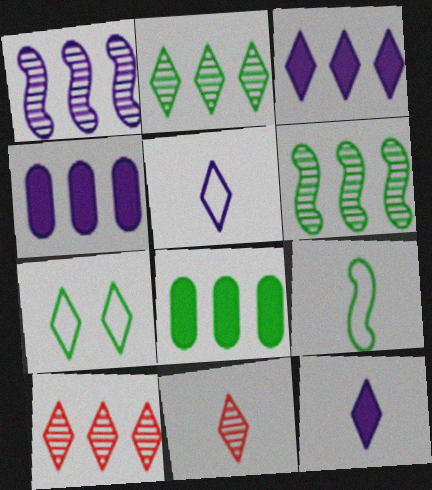[[3, 7, 11], 
[7, 10, 12]]